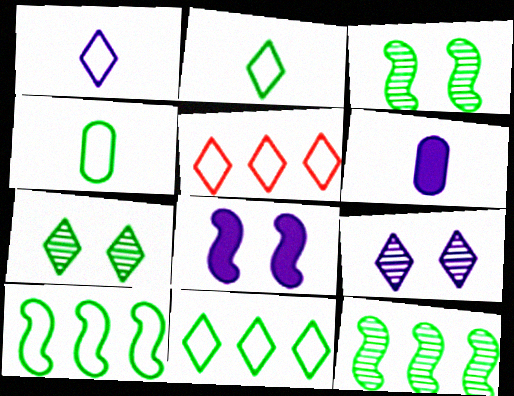[[3, 5, 6]]